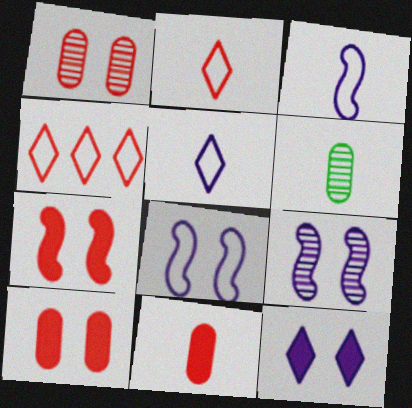[]